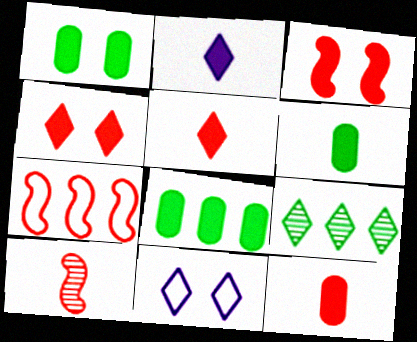[[1, 6, 8], 
[2, 3, 8], 
[3, 7, 10], 
[5, 9, 11], 
[8, 10, 11]]